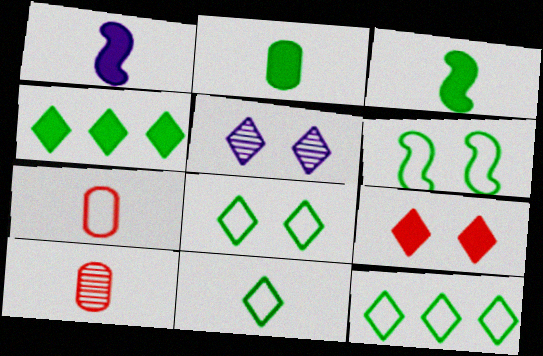[[1, 10, 11], 
[5, 8, 9], 
[8, 11, 12]]